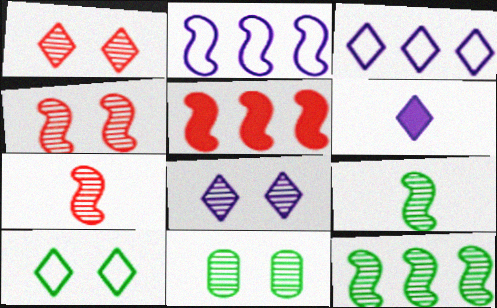[[2, 5, 12], 
[3, 6, 8], 
[4, 8, 11]]